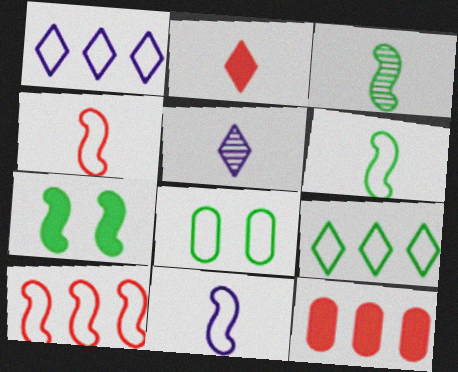[[1, 4, 8], 
[4, 6, 11], 
[6, 8, 9]]